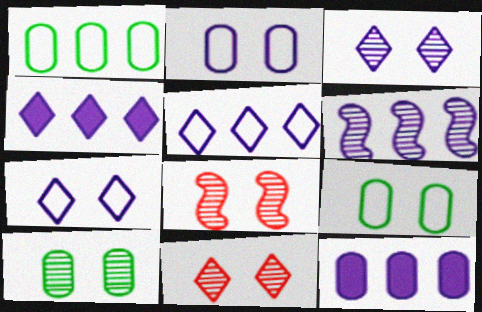[[3, 8, 10], 
[5, 6, 12]]